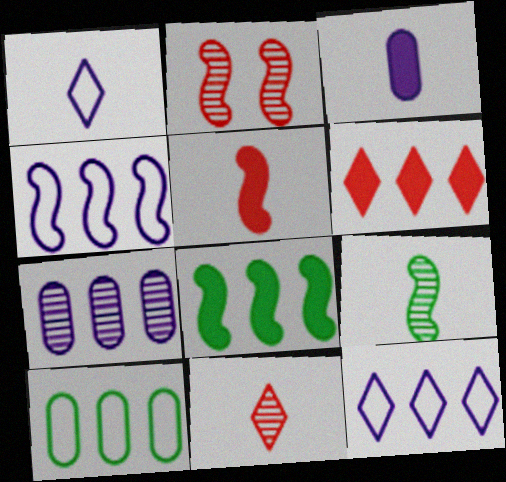[]